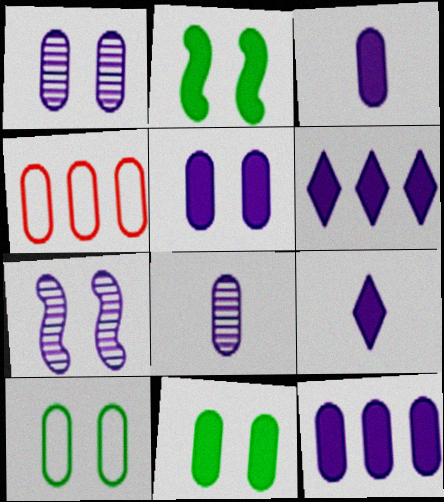[[3, 5, 12], 
[4, 8, 11]]